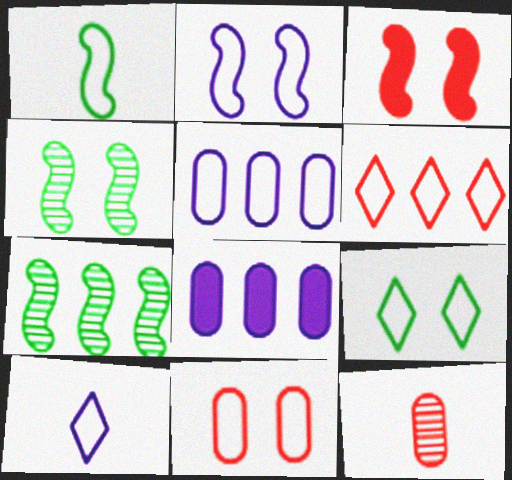[[2, 3, 4], 
[2, 5, 10], 
[2, 9, 11], 
[3, 6, 12], 
[6, 7, 8], 
[6, 9, 10]]